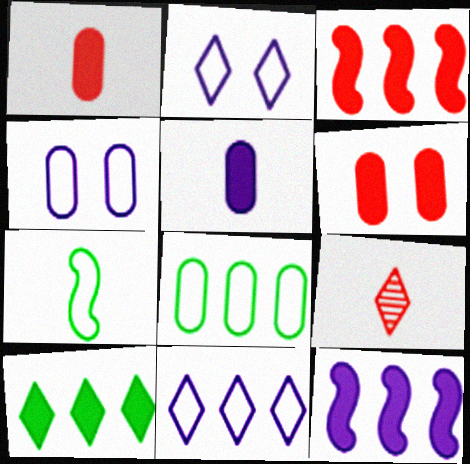[[2, 9, 10], 
[5, 7, 9]]